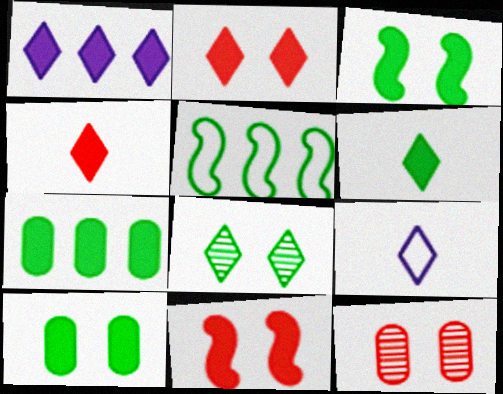[[1, 2, 6], 
[3, 6, 7]]